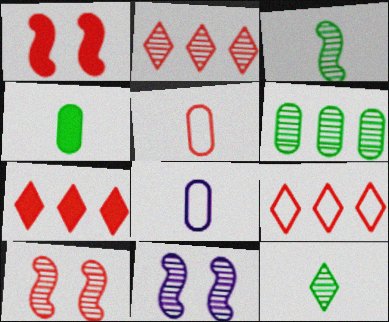[[1, 2, 5], 
[2, 7, 9], 
[4, 9, 11], 
[5, 7, 10]]